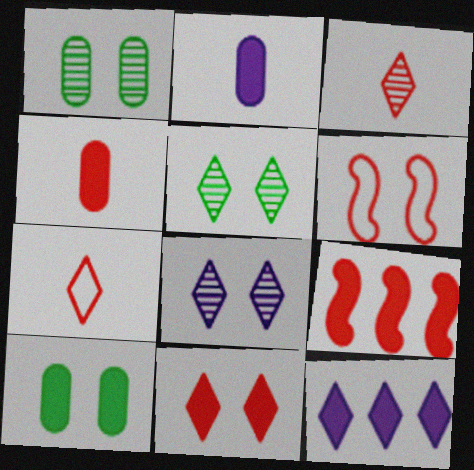[[4, 9, 11], 
[5, 7, 12], 
[6, 8, 10]]